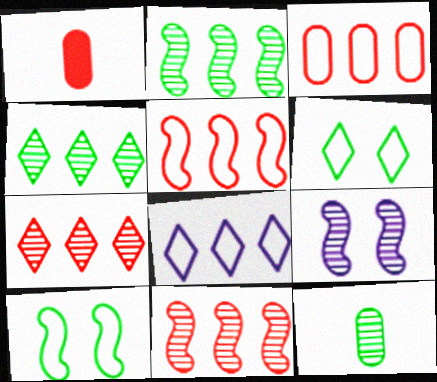[[7, 9, 12]]